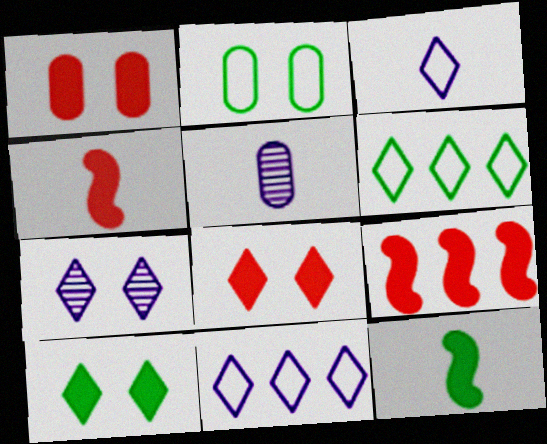[]